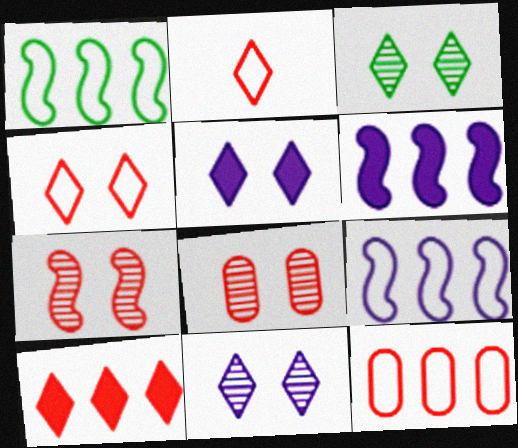[[3, 4, 5]]